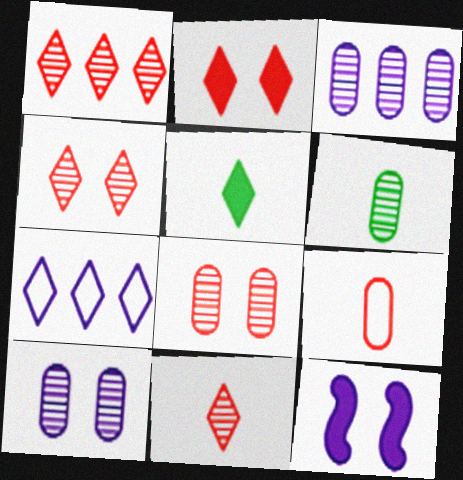[[1, 4, 11], 
[3, 6, 8], 
[4, 5, 7]]